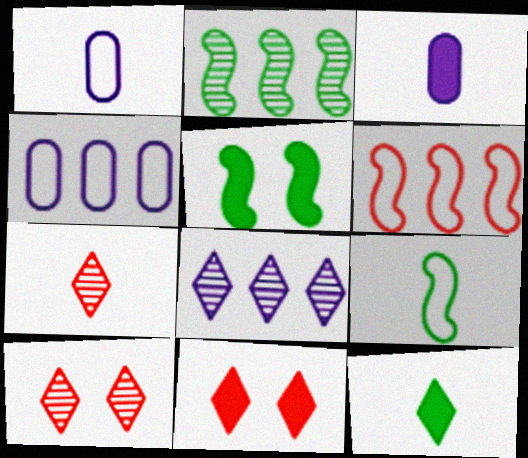[[1, 2, 11], 
[2, 5, 9], 
[3, 7, 9], 
[4, 5, 7]]